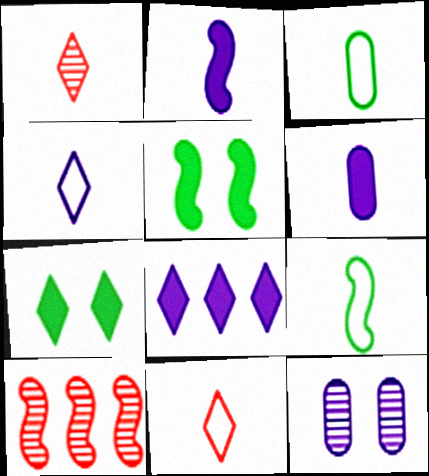[[1, 2, 3], 
[1, 6, 9]]